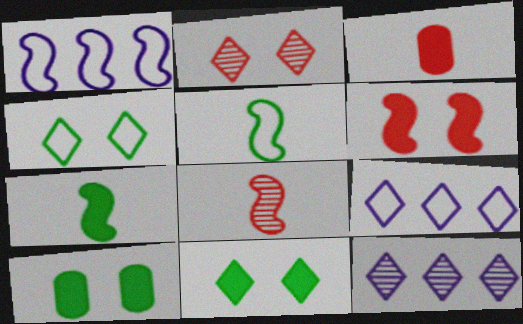[[8, 9, 10]]